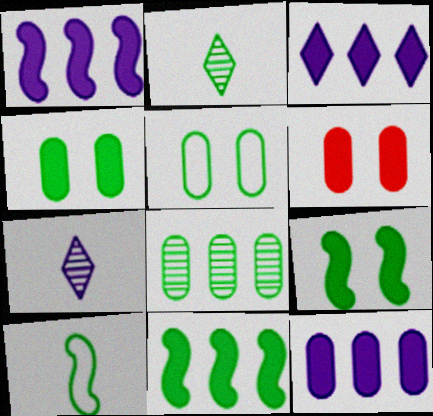[[1, 3, 12], 
[2, 5, 11]]